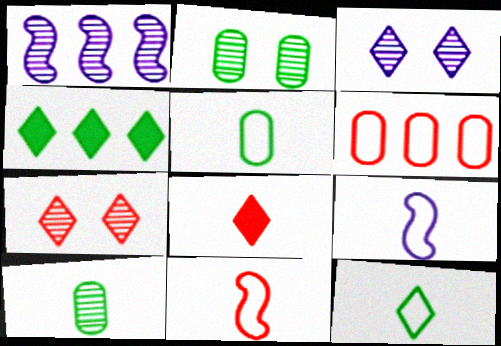[[1, 4, 6], 
[1, 7, 10], 
[8, 9, 10]]